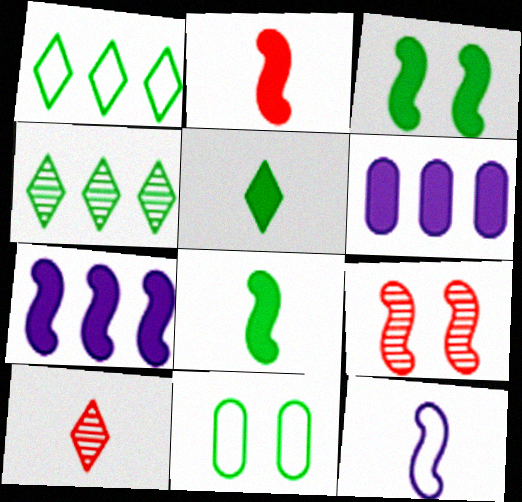[[2, 3, 7], 
[4, 8, 11], 
[7, 10, 11]]